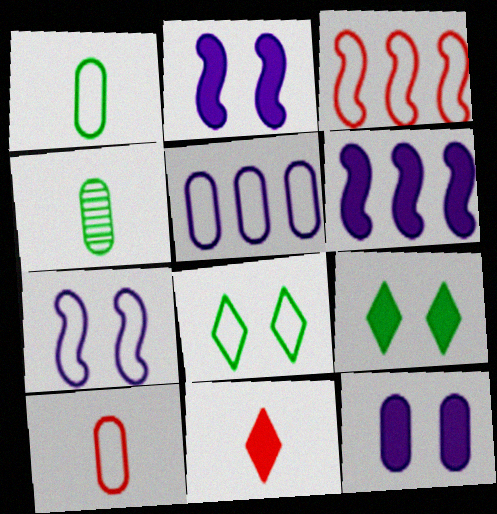[]